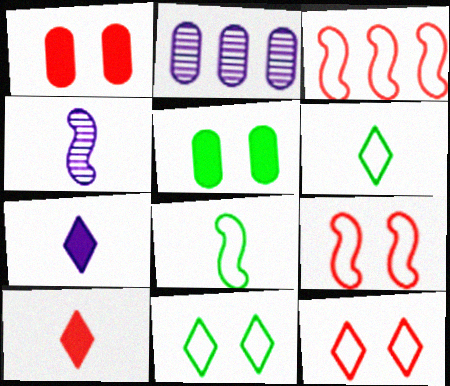[]